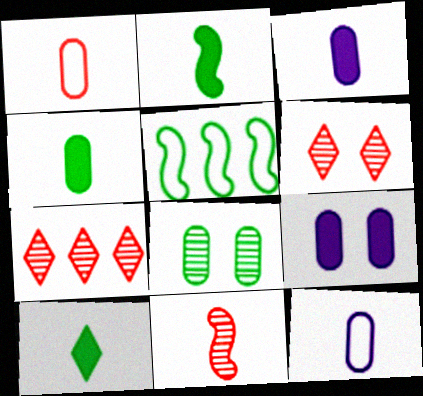[[2, 4, 10], 
[3, 5, 6], 
[5, 8, 10], 
[10, 11, 12]]